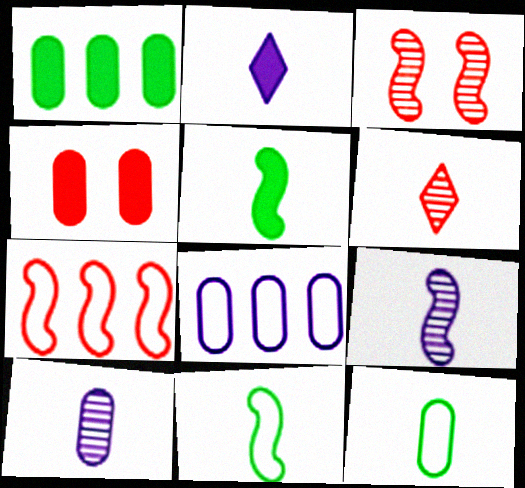[[4, 6, 7]]